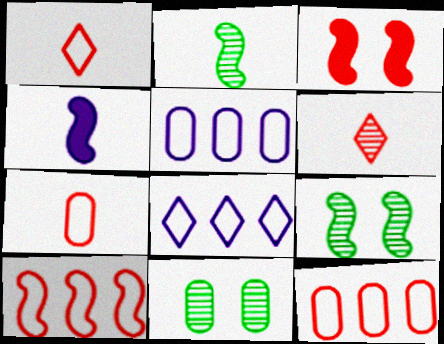[[3, 6, 12], 
[4, 9, 10]]